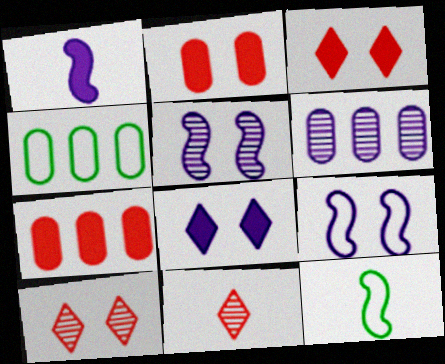[[1, 4, 10], 
[3, 6, 12], 
[4, 6, 7]]